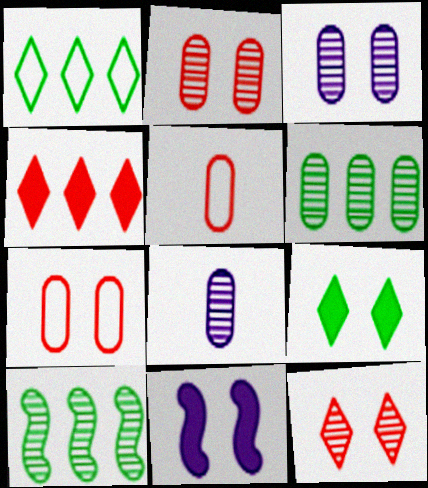[[2, 6, 8], 
[8, 10, 12]]